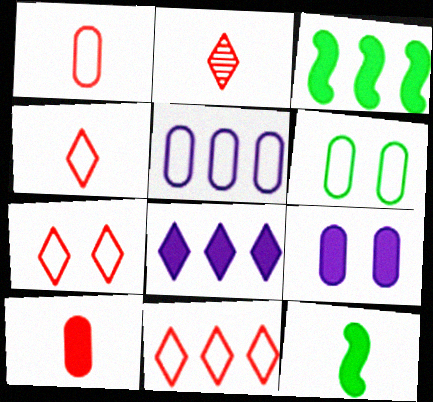[[1, 5, 6], 
[4, 7, 11]]